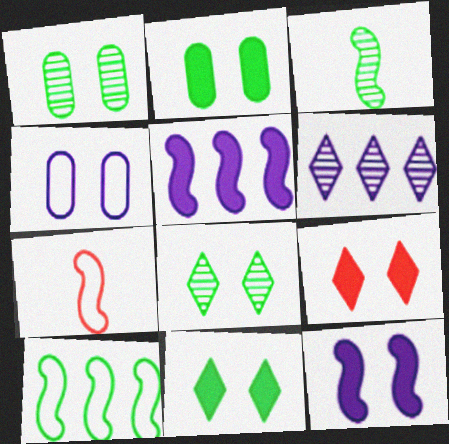[[2, 6, 7], 
[2, 9, 12]]